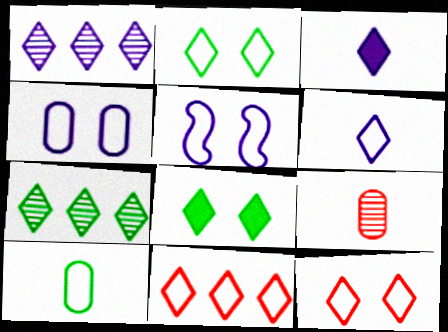[[2, 6, 11], 
[3, 7, 12], 
[5, 10, 11]]